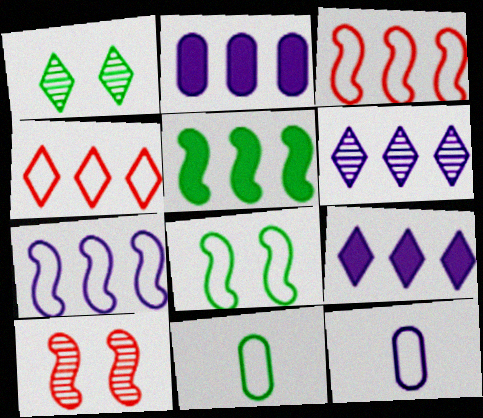[[1, 5, 11], 
[2, 6, 7], 
[4, 8, 12], 
[9, 10, 11]]